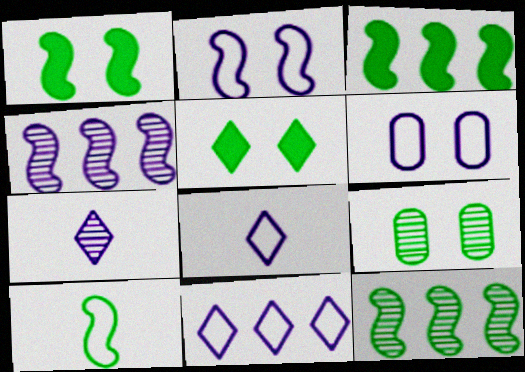[[1, 10, 12]]